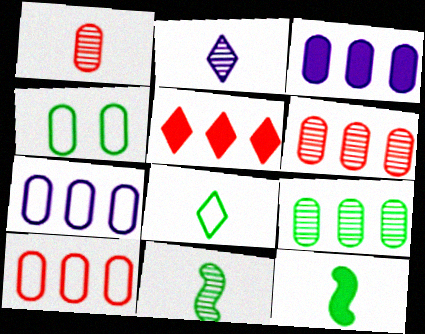[[1, 2, 11], 
[1, 3, 4], 
[3, 9, 10]]